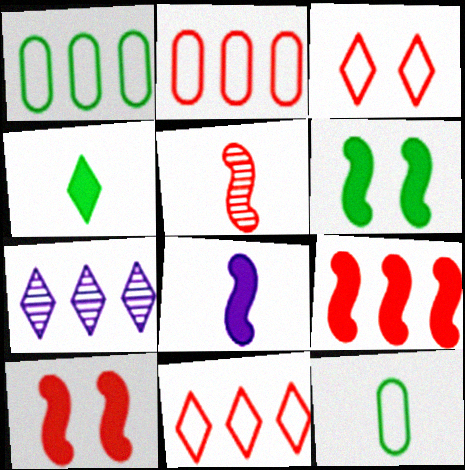[[1, 7, 9], 
[3, 4, 7], 
[6, 8, 9], 
[7, 10, 12]]